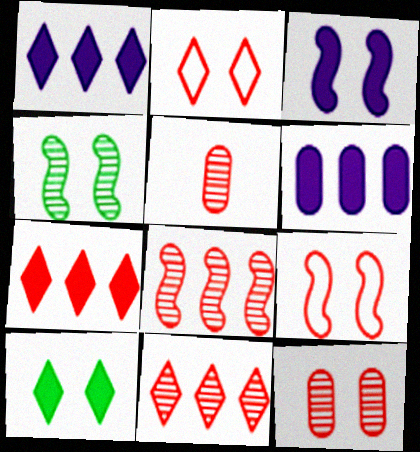[[3, 4, 9], 
[5, 7, 9]]